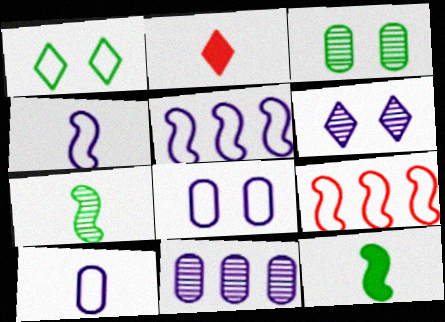[[1, 9, 10], 
[2, 3, 5], 
[2, 7, 10]]